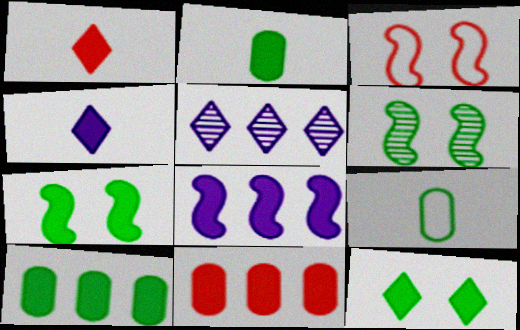[[2, 3, 5], 
[4, 7, 11]]